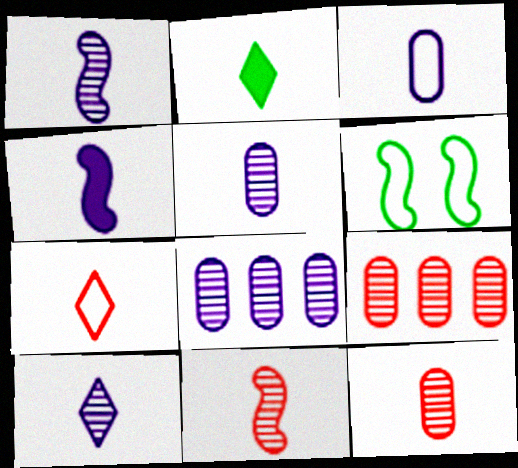[[1, 5, 10], 
[2, 3, 11], 
[2, 7, 10], 
[3, 4, 10]]